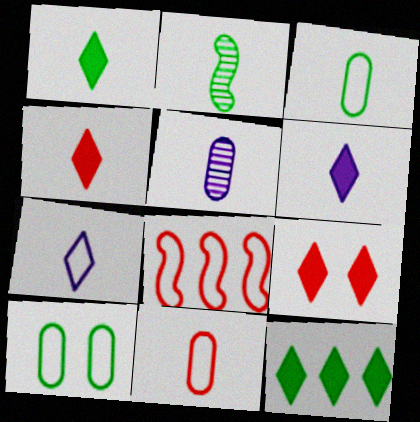[[1, 2, 3], 
[1, 4, 6], 
[2, 6, 11], 
[2, 10, 12], 
[6, 9, 12], 
[7, 8, 10]]